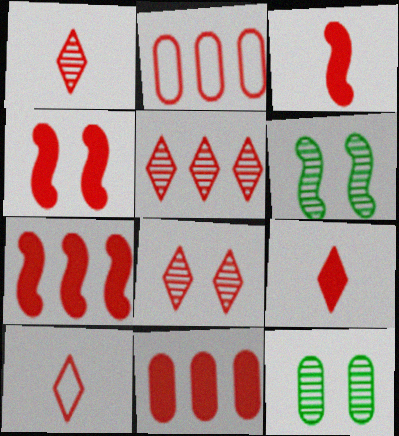[[1, 2, 4], 
[1, 5, 8], 
[1, 9, 10], 
[2, 3, 8], 
[2, 5, 7], 
[3, 4, 7], 
[4, 9, 11]]